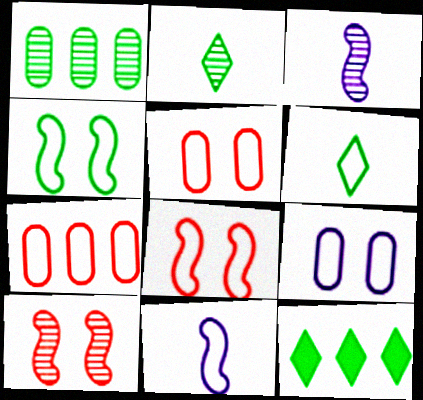[[3, 5, 12]]